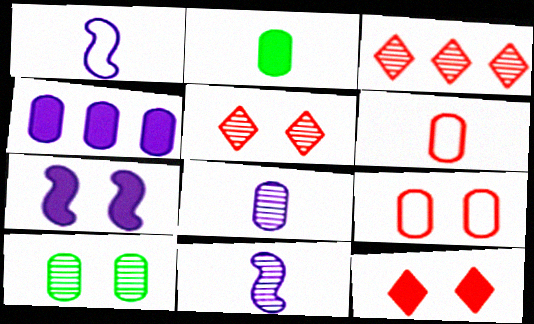[[2, 6, 8], 
[3, 10, 11], 
[4, 6, 10]]